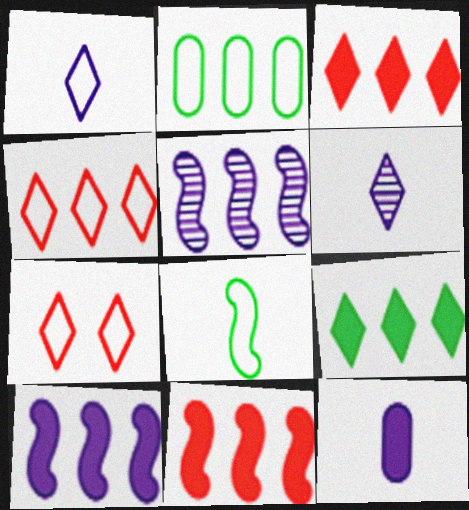[[2, 3, 5], 
[6, 7, 9]]